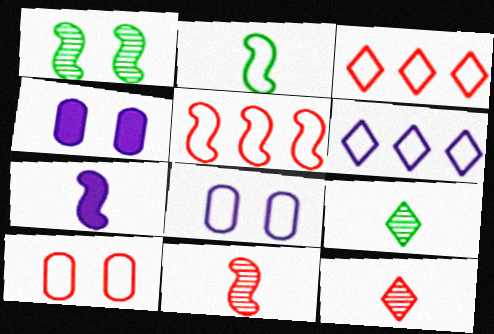[[1, 5, 7], 
[2, 3, 8], 
[2, 6, 10], 
[2, 7, 11], 
[4, 5, 9]]